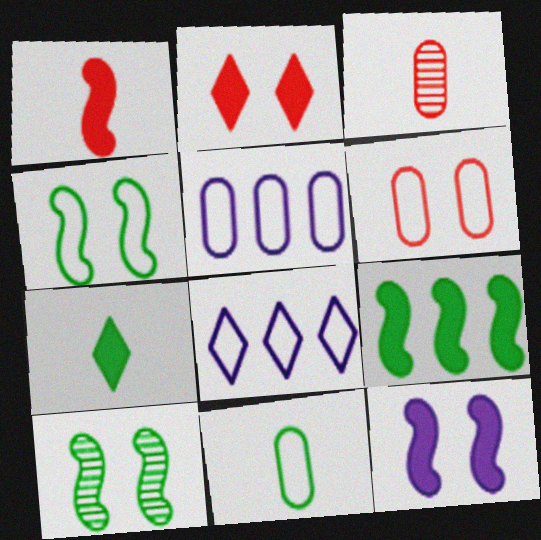[[1, 9, 12], 
[5, 6, 11]]